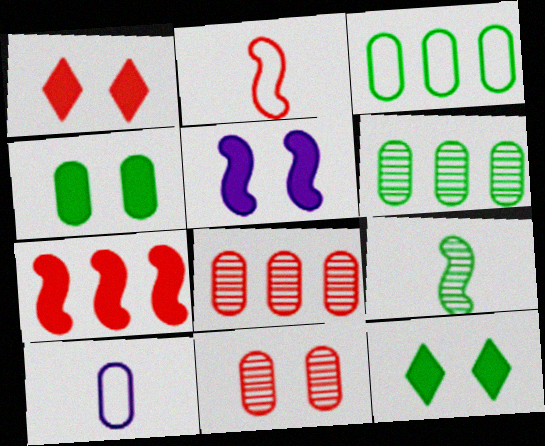[[1, 2, 8], 
[1, 4, 5], 
[3, 9, 12], 
[4, 8, 10]]